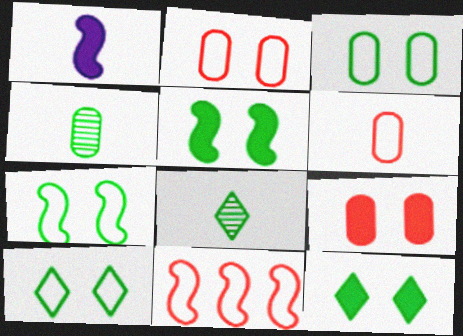[[1, 6, 8], 
[3, 7, 10]]